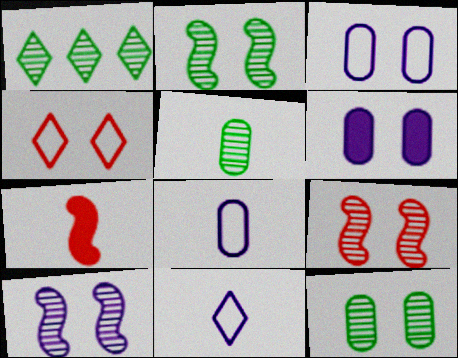[[1, 2, 5], 
[1, 3, 7], 
[2, 4, 6], 
[2, 9, 10], 
[5, 7, 11]]